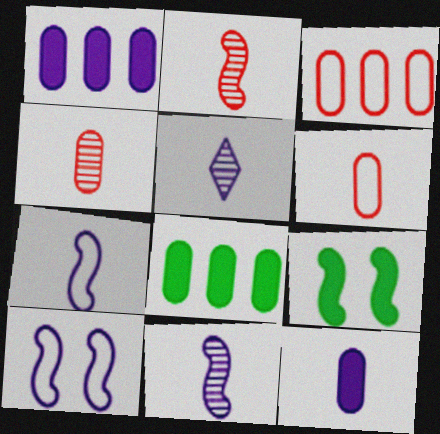[[1, 5, 10], 
[3, 5, 9], 
[5, 7, 12]]